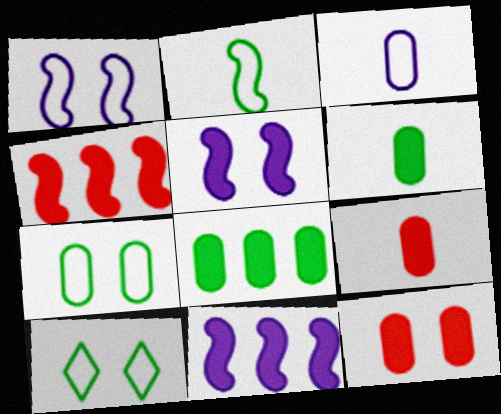[]